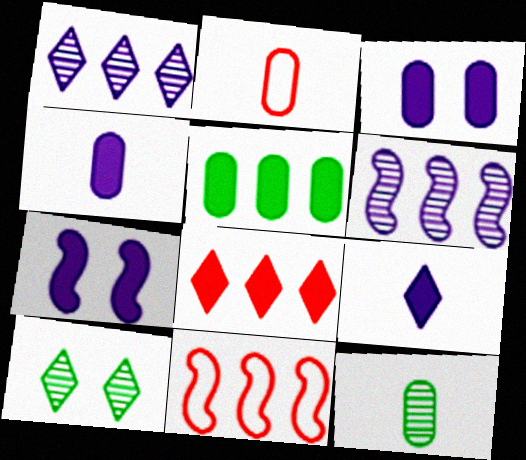[[1, 5, 11], 
[2, 4, 12], 
[4, 10, 11]]